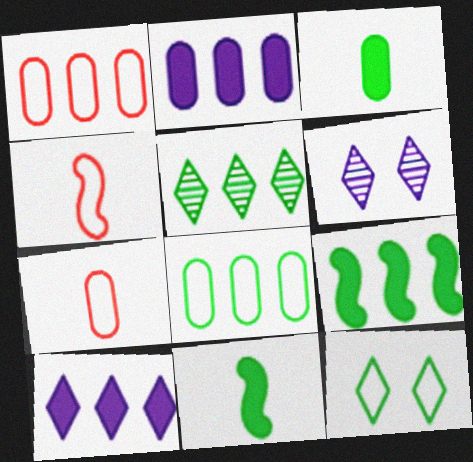[[1, 6, 11], 
[5, 8, 9], 
[6, 7, 9]]